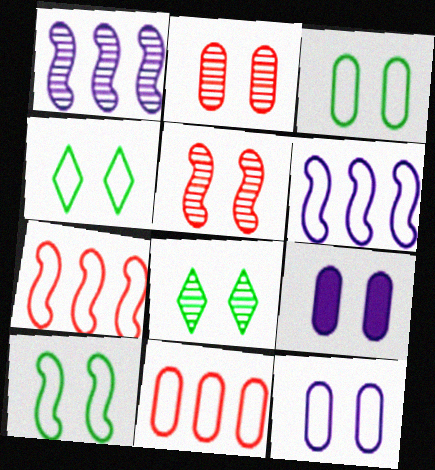[[2, 3, 9], 
[3, 4, 10], 
[4, 5, 9]]